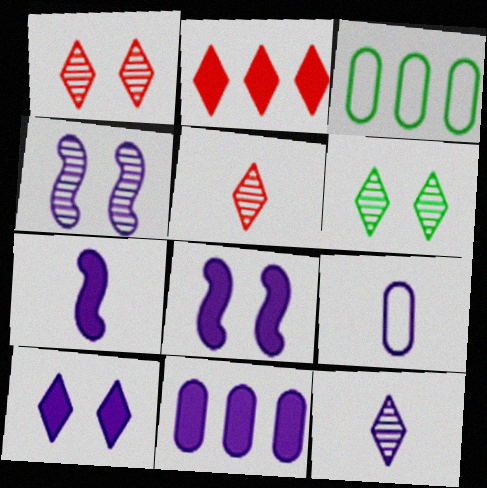[[1, 3, 7], 
[3, 5, 8], 
[7, 9, 12], 
[7, 10, 11]]